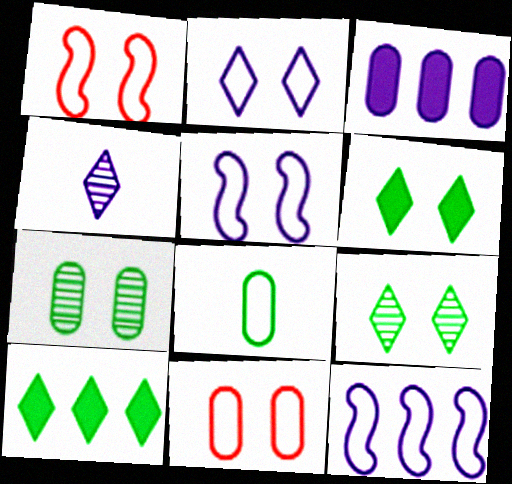[[3, 4, 5]]